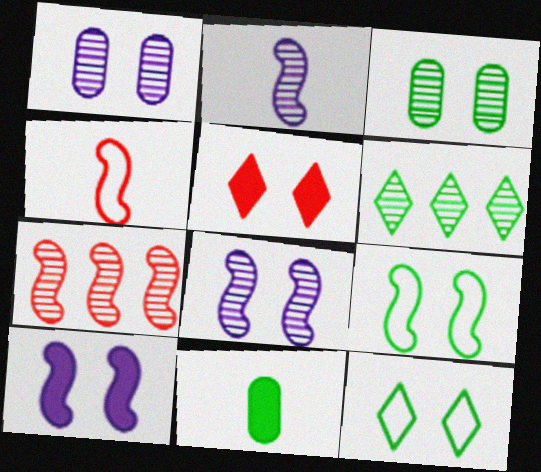[[1, 5, 9], 
[6, 9, 11]]